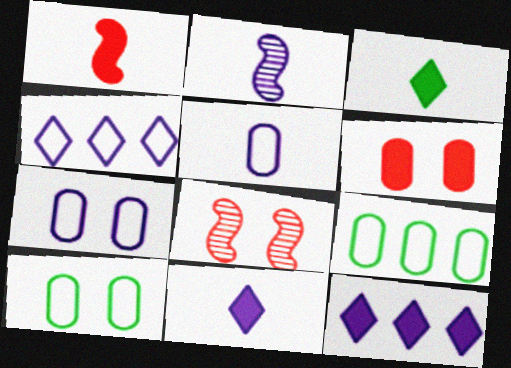[[2, 5, 11], 
[2, 7, 12], 
[8, 9, 11]]